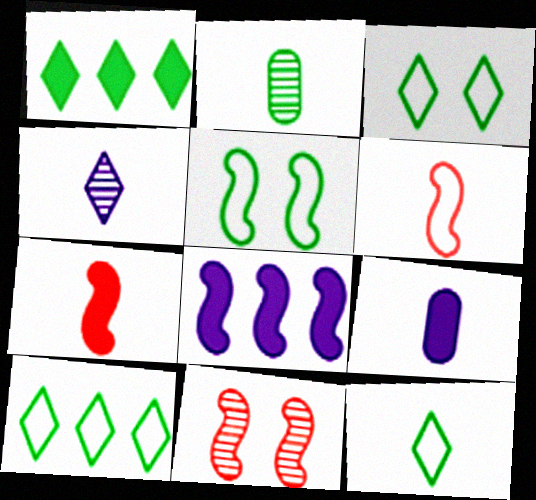[[1, 2, 5], 
[3, 10, 12], 
[9, 10, 11]]